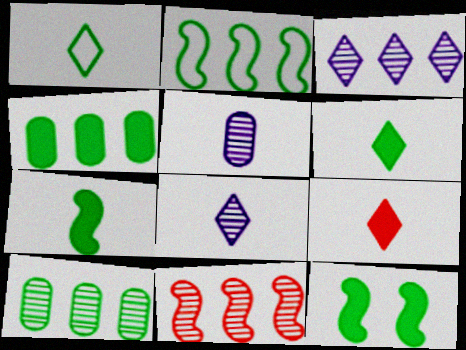[[1, 8, 9], 
[1, 10, 12], 
[3, 10, 11], 
[4, 6, 12]]